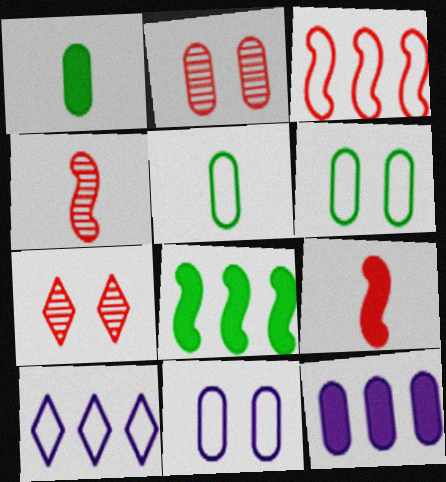[[2, 5, 12]]